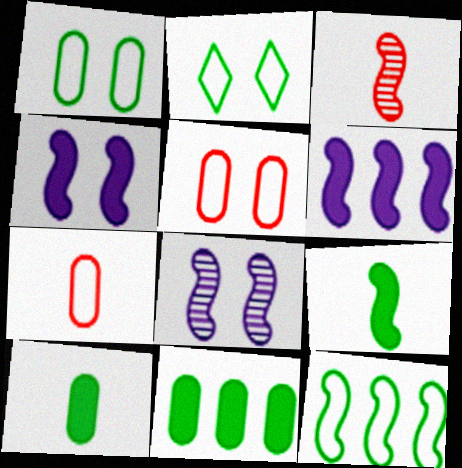[[3, 4, 12]]